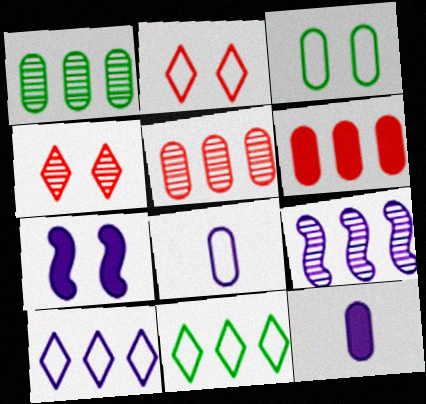[[3, 4, 7], 
[3, 5, 12], 
[6, 9, 11]]